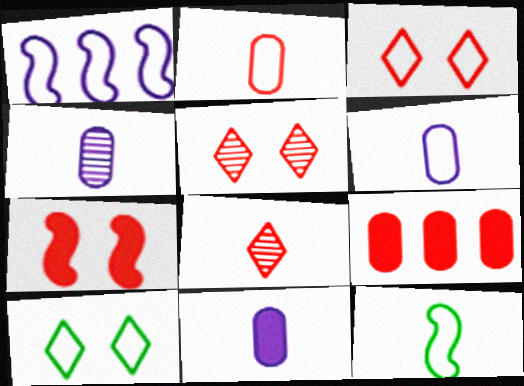[[1, 2, 10], 
[4, 6, 11], 
[8, 11, 12]]